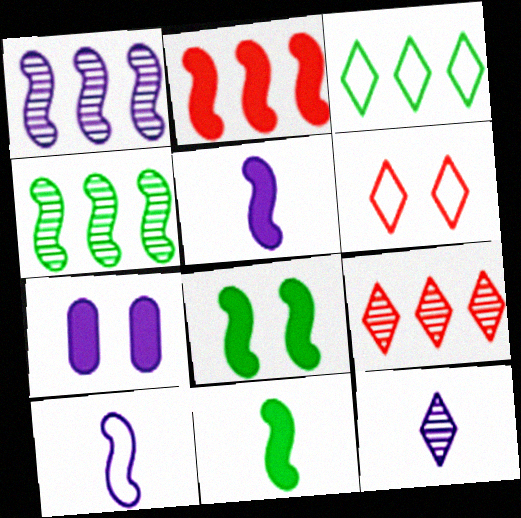[[2, 5, 8]]